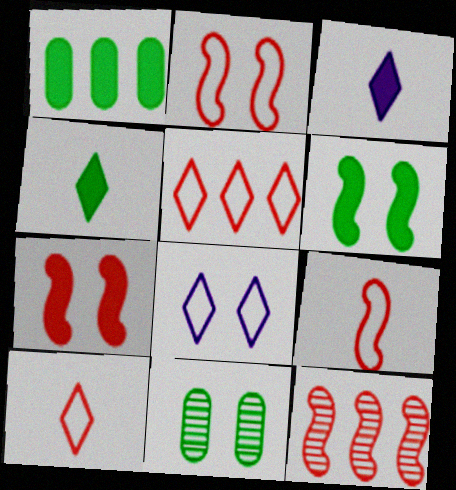[[1, 3, 7], 
[1, 4, 6], 
[7, 8, 11], 
[7, 9, 12]]